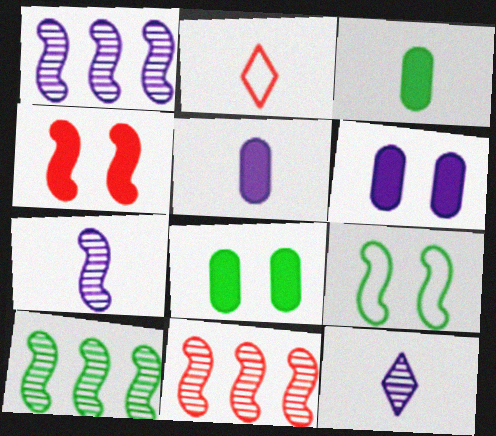[[1, 2, 8], 
[1, 10, 11], 
[2, 3, 7], 
[2, 6, 10]]